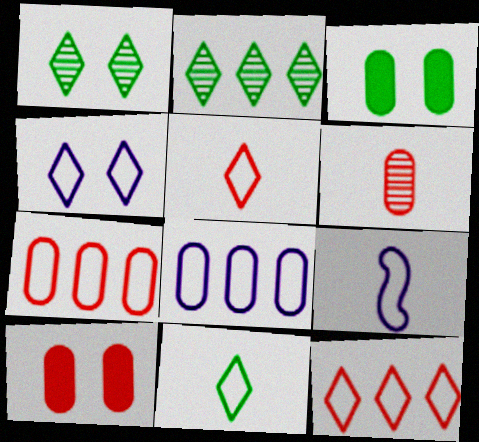[[2, 9, 10], 
[3, 6, 8], 
[4, 8, 9], 
[4, 11, 12], 
[6, 7, 10]]